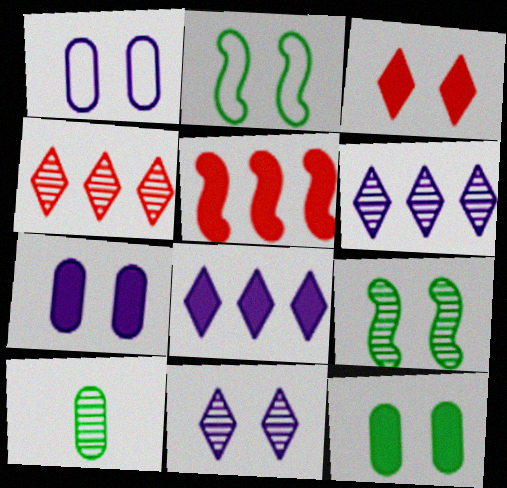[[1, 3, 9]]